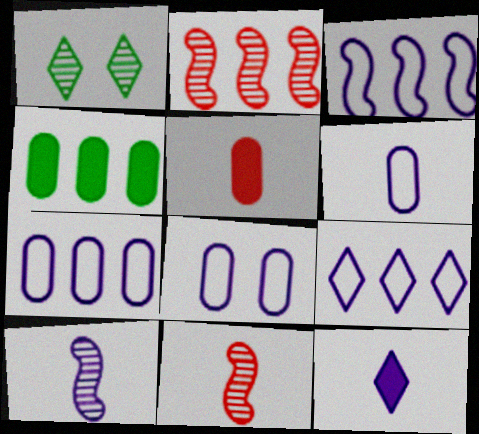[[1, 3, 5], 
[2, 4, 9], 
[3, 7, 9], 
[6, 7, 8], 
[6, 10, 12]]